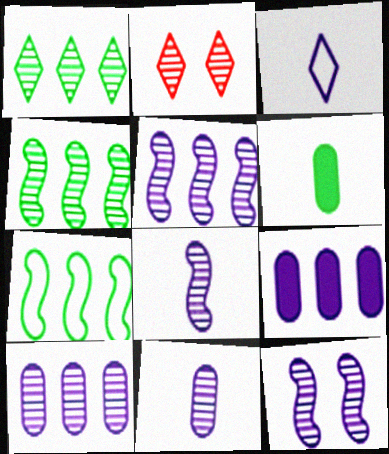[[2, 4, 11], 
[3, 9, 12], 
[5, 8, 12]]